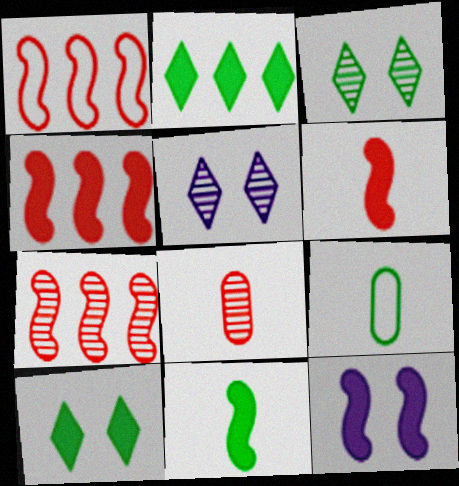[[1, 4, 7], 
[4, 5, 9], 
[4, 11, 12]]